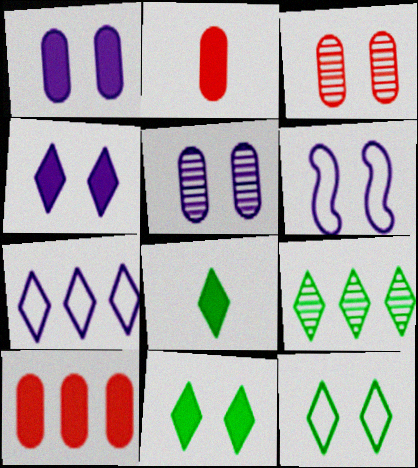[[2, 6, 9], 
[3, 6, 11], 
[4, 5, 6], 
[8, 9, 12]]